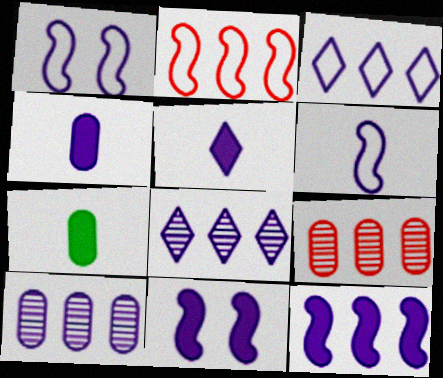[[1, 4, 8], 
[1, 5, 10], 
[3, 10, 12]]